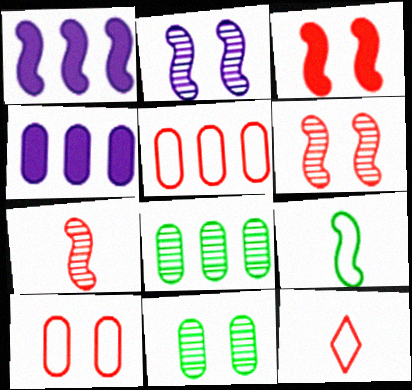[[1, 6, 9], 
[1, 11, 12], 
[4, 5, 8]]